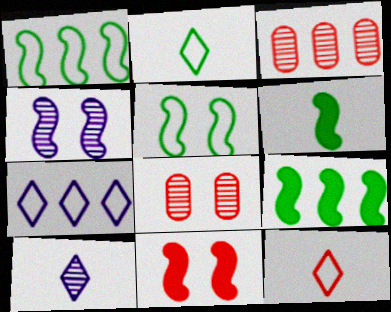[[3, 7, 9], 
[3, 11, 12], 
[4, 5, 11], 
[6, 7, 8]]